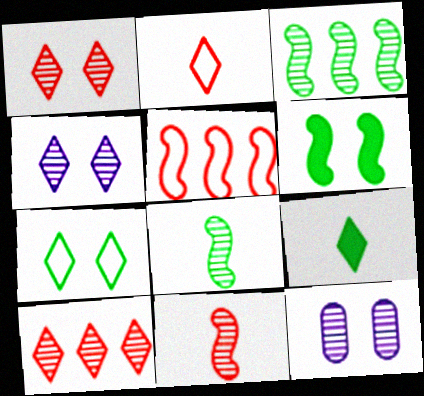[[5, 9, 12], 
[8, 10, 12]]